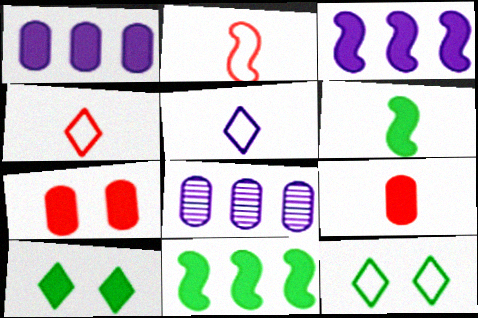[[2, 8, 10], 
[3, 9, 10]]